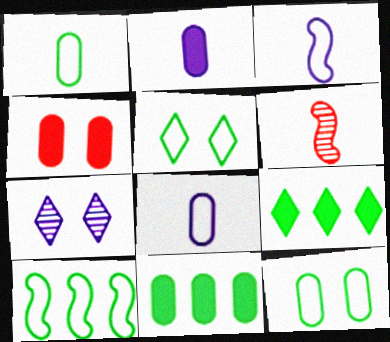[[1, 5, 10], 
[2, 4, 11]]